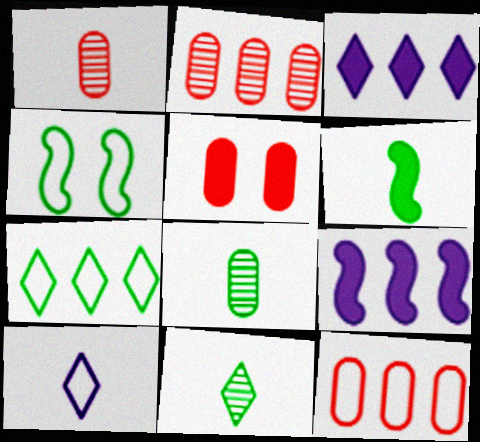[[1, 3, 4], 
[1, 5, 12], 
[1, 6, 10], 
[2, 7, 9], 
[3, 5, 6], 
[4, 10, 12]]